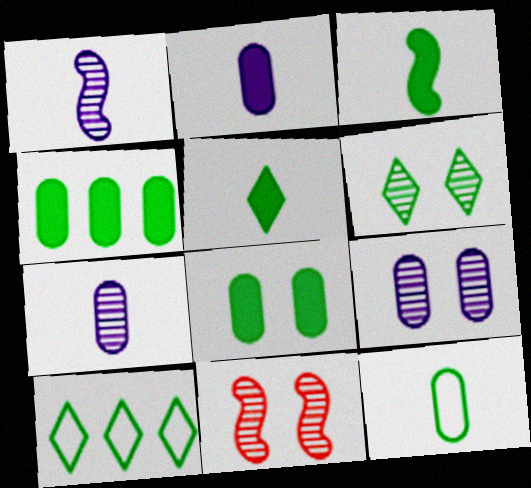[[2, 10, 11], 
[5, 6, 10], 
[6, 9, 11]]